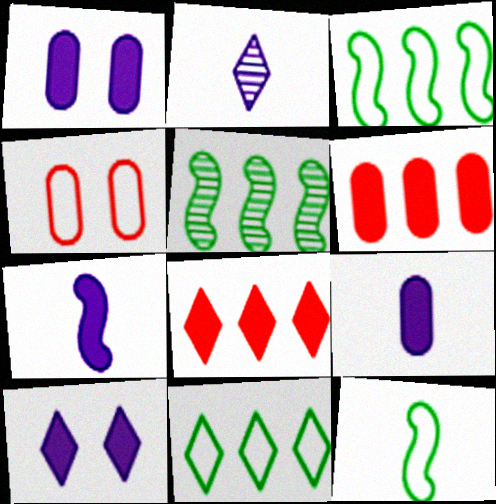[]